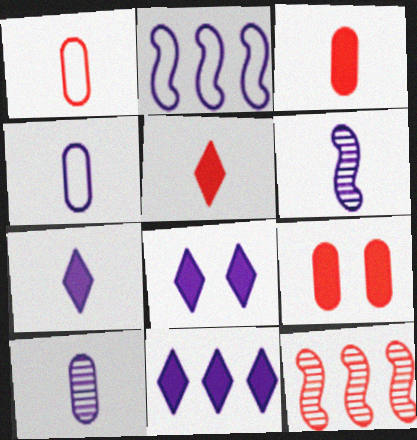[[2, 8, 10], 
[4, 6, 7], 
[7, 8, 11]]